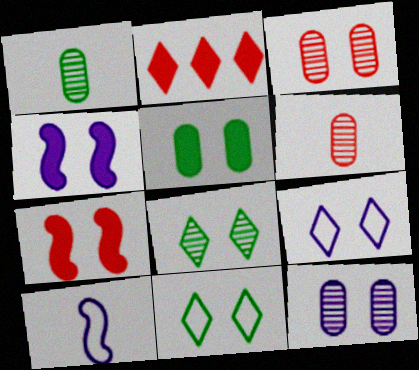[[3, 4, 11], 
[4, 9, 12], 
[7, 11, 12]]